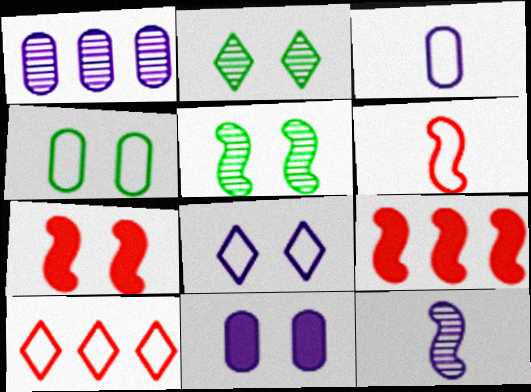[[1, 3, 11], 
[2, 3, 9]]